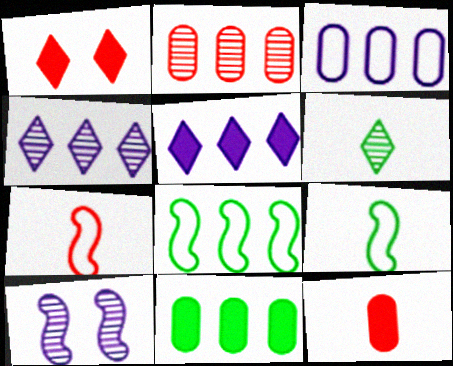[[1, 2, 7], 
[2, 3, 11], 
[2, 5, 8], 
[2, 6, 10]]